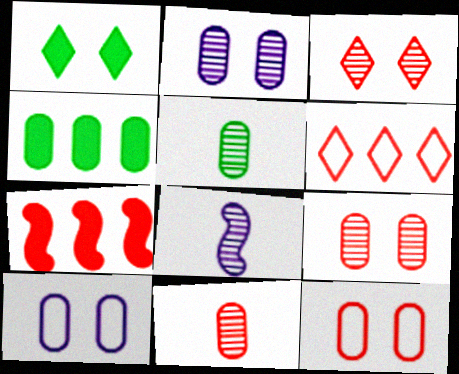[[4, 10, 11]]